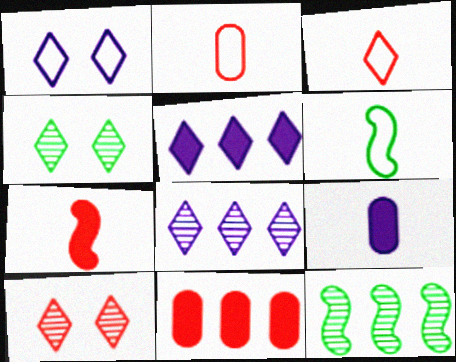[[3, 4, 5]]